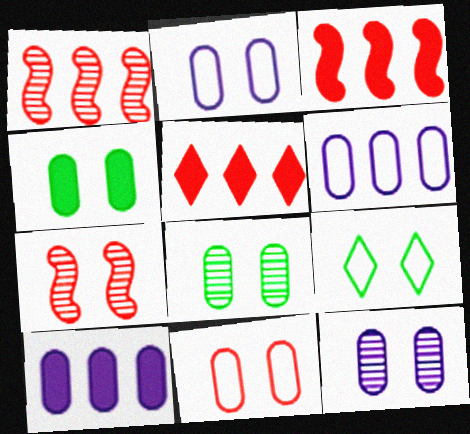[[4, 11, 12]]